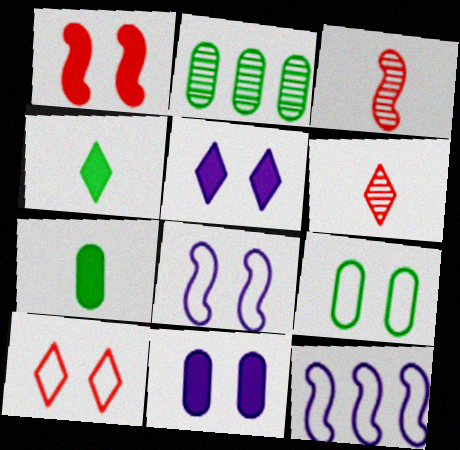[[2, 7, 9], 
[8, 9, 10]]